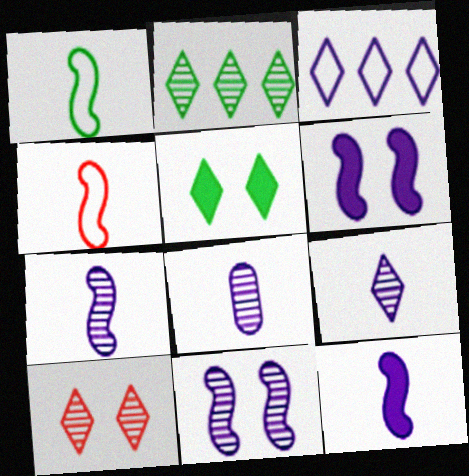[[2, 9, 10], 
[3, 6, 8], 
[7, 8, 9]]